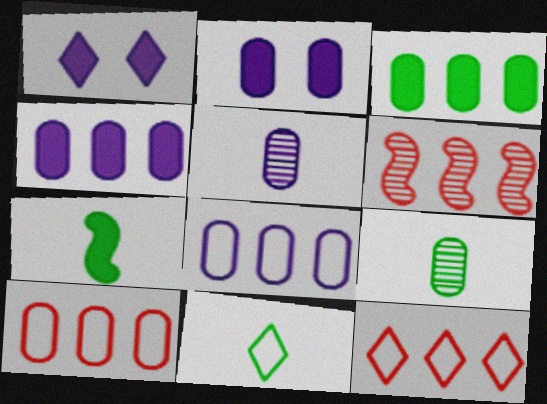[[2, 5, 8], 
[2, 6, 11], 
[2, 9, 10], 
[7, 9, 11]]